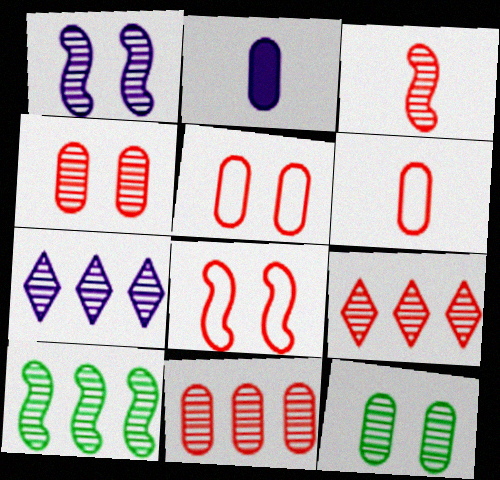[[1, 3, 10], 
[3, 4, 9], 
[3, 7, 12], 
[7, 10, 11]]